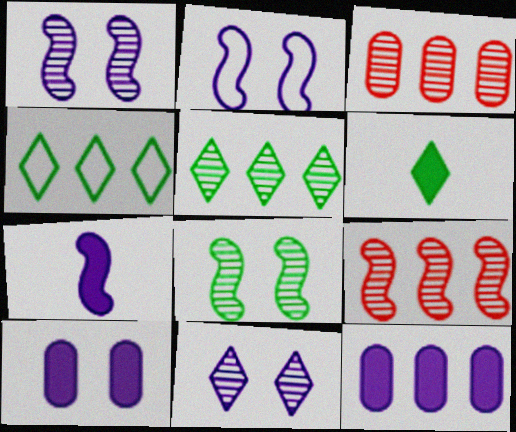[[2, 3, 6], 
[2, 10, 11], 
[4, 9, 12]]